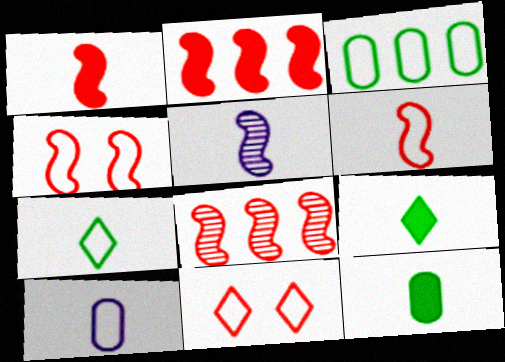[[1, 4, 8], 
[6, 7, 10]]